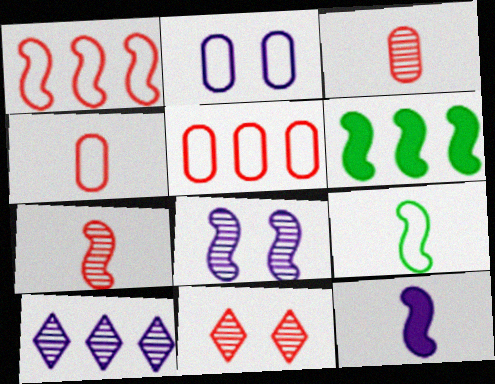[[2, 10, 12], 
[5, 6, 10], 
[7, 9, 12]]